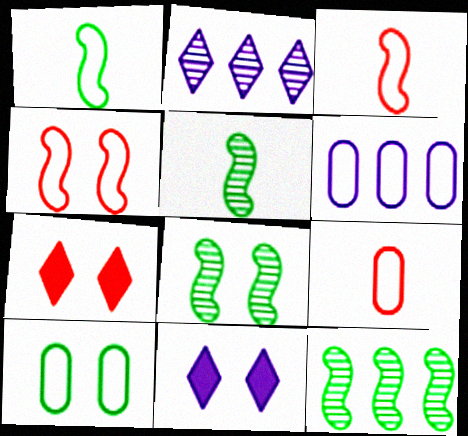[[5, 6, 7], 
[5, 8, 12], 
[6, 9, 10], 
[9, 11, 12]]